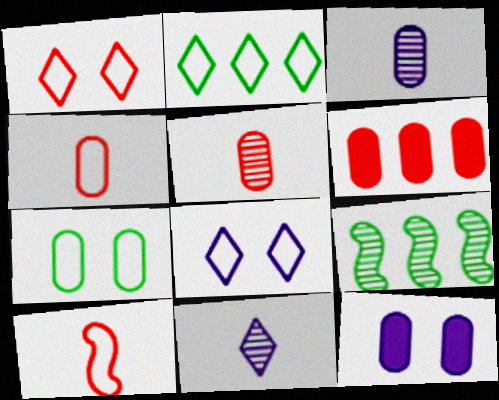[[3, 6, 7]]